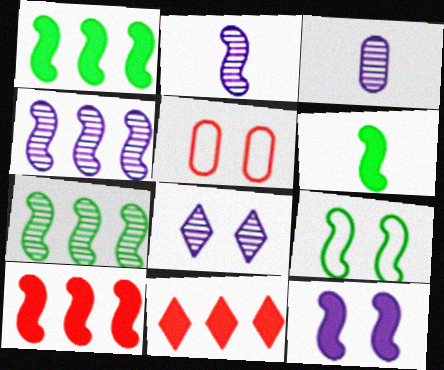[[2, 9, 10], 
[3, 4, 8], 
[3, 9, 11], 
[6, 7, 9], 
[6, 10, 12]]